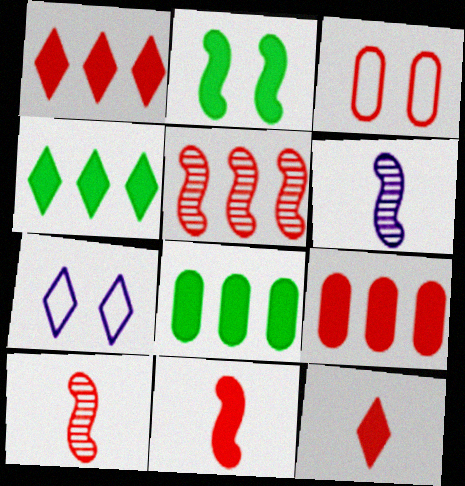[[1, 3, 10], 
[3, 4, 6], 
[3, 5, 12], 
[7, 8, 10]]